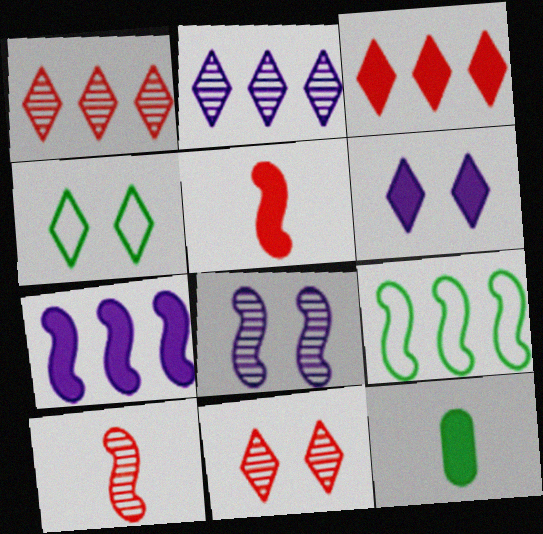[[4, 6, 11], 
[5, 8, 9]]